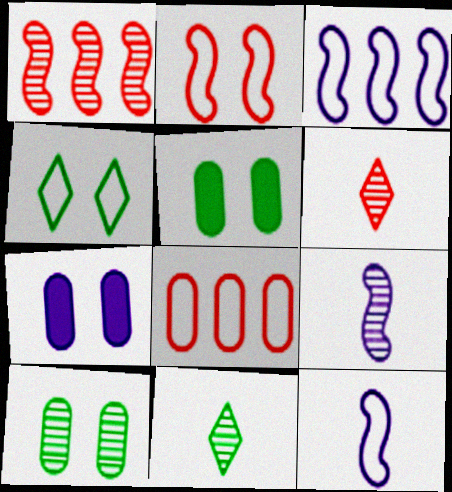[[3, 5, 6], 
[4, 8, 12]]